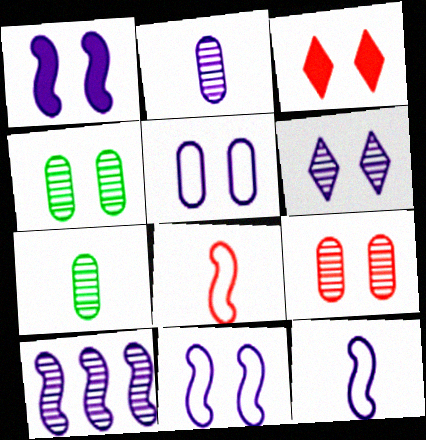[[1, 5, 6], 
[1, 10, 12], 
[2, 6, 10], 
[3, 4, 11]]